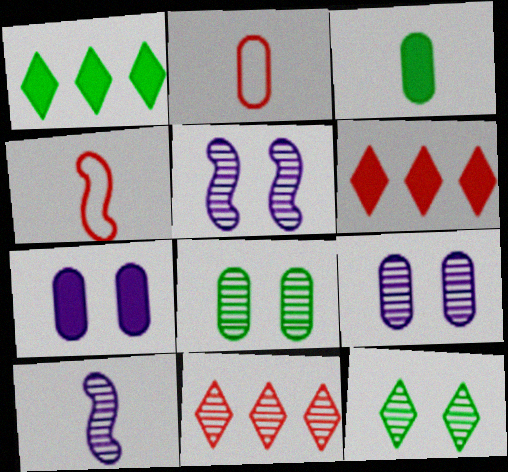[[1, 2, 5], 
[1, 4, 9], 
[8, 10, 11]]